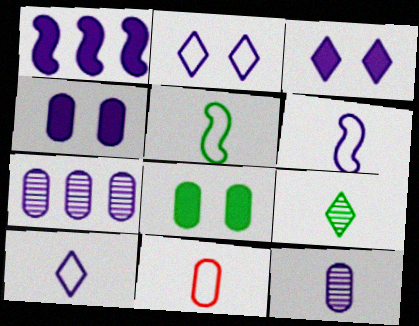[[1, 2, 12], 
[3, 6, 7], 
[5, 10, 11], 
[7, 8, 11]]